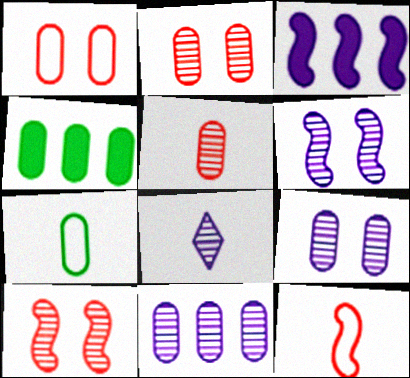[[6, 8, 11]]